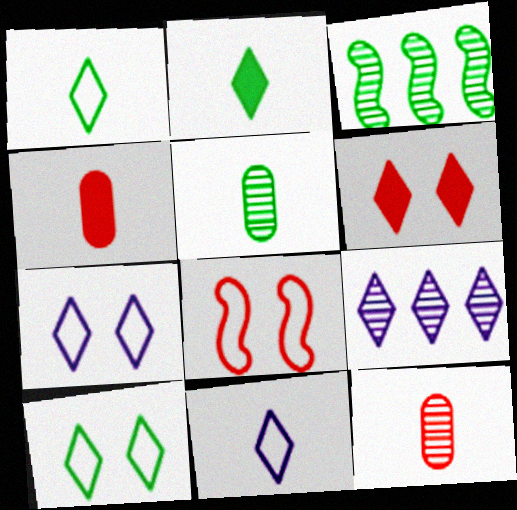[[1, 6, 9], 
[3, 4, 7]]